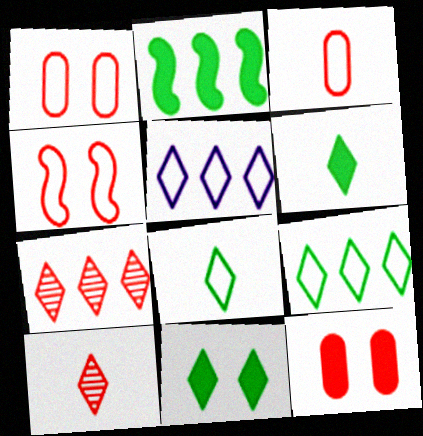[[5, 10, 11]]